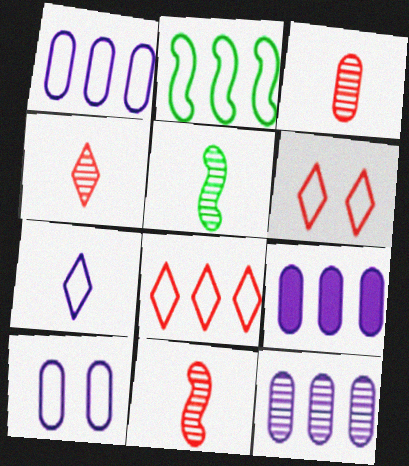[[1, 2, 8], 
[1, 9, 12], 
[3, 4, 11], 
[5, 6, 9]]